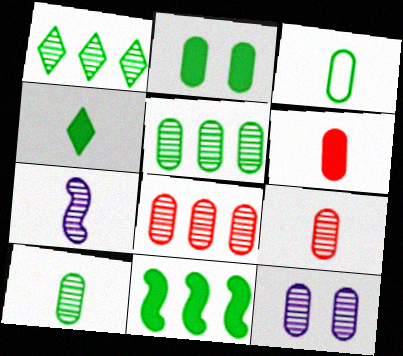[[2, 3, 5], 
[2, 4, 11], 
[5, 9, 12], 
[8, 10, 12]]